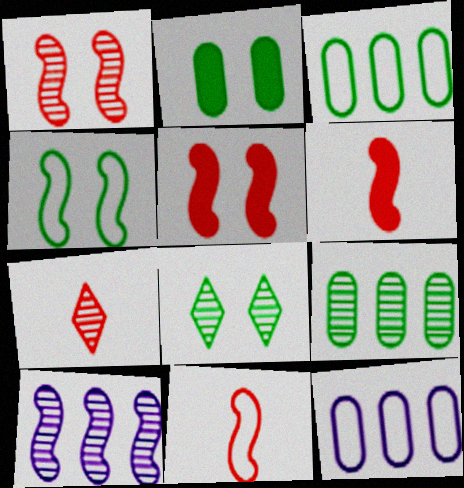[[2, 4, 8], 
[4, 6, 10], 
[6, 8, 12]]